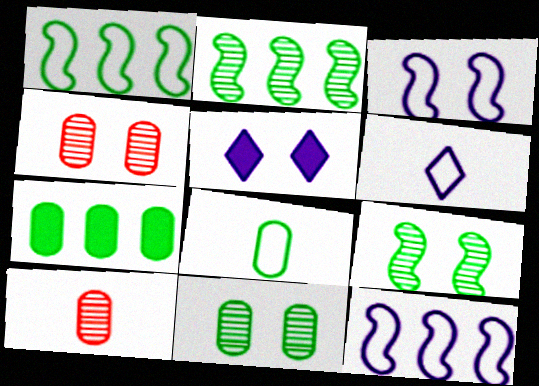[[1, 5, 10], 
[7, 8, 11]]